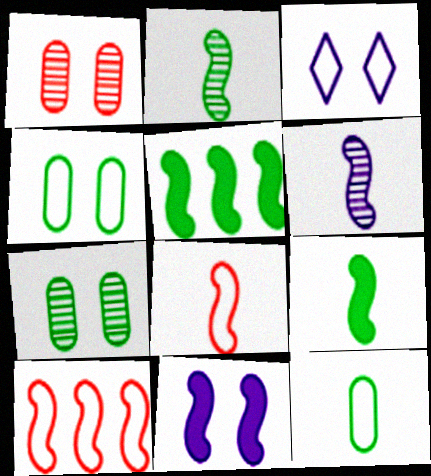[[2, 10, 11], 
[3, 10, 12], 
[6, 8, 9]]